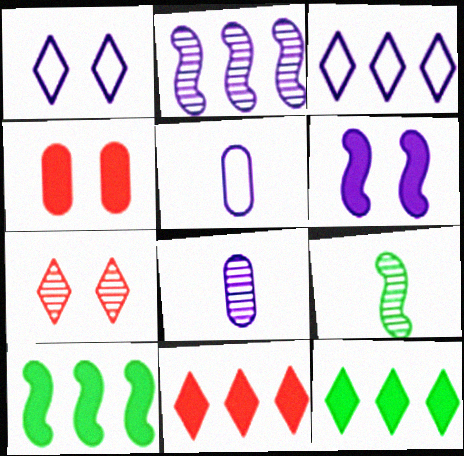[[3, 4, 9], 
[3, 6, 8], 
[5, 7, 10]]